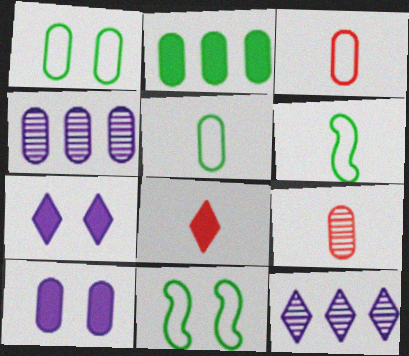[[4, 8, 11]]